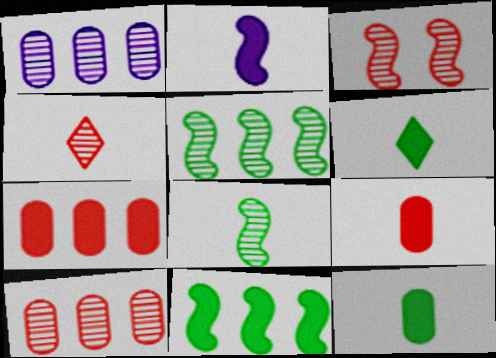[[2, 6, 9], 
[3, 4, 10]]